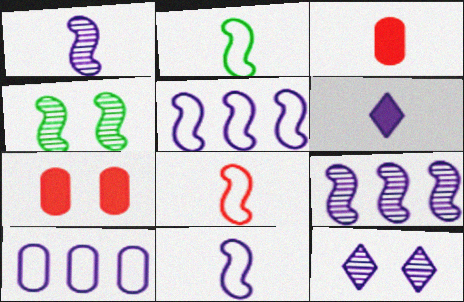[[2, 8, 11]]